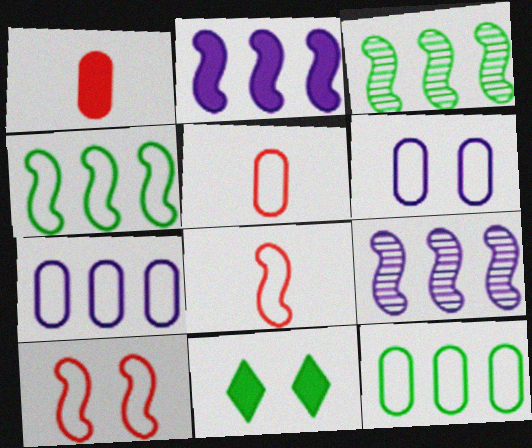[[1, 2, 11], 
[5, 6, 12], 
[5, 9, 11]]